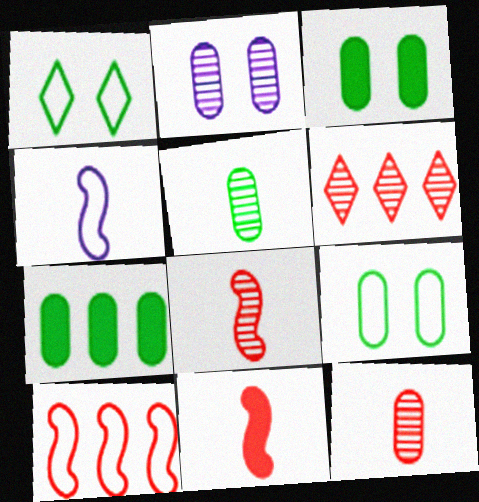[[3, 4, 6], 
[5, 7, 9]]